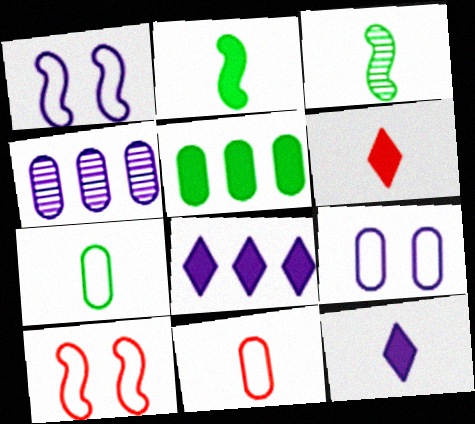[[1, 4, 12], 
[3, 11, 12]]